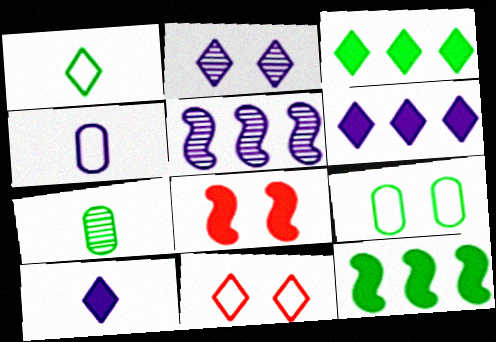[[2, 8, 9]]